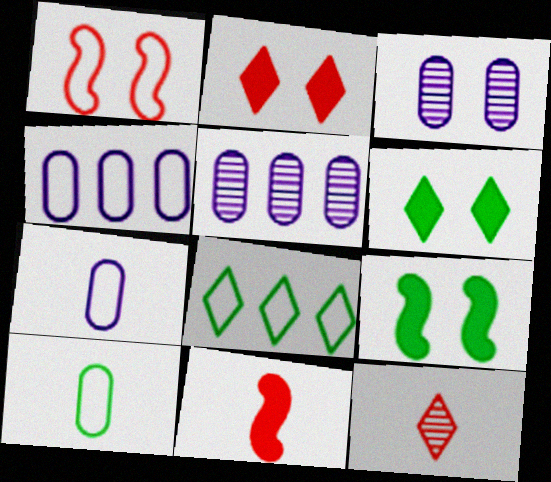[[1, 3, 6], 
[1, 7, 8], 
[3, 8, 11], 
[4, 9, 12]]